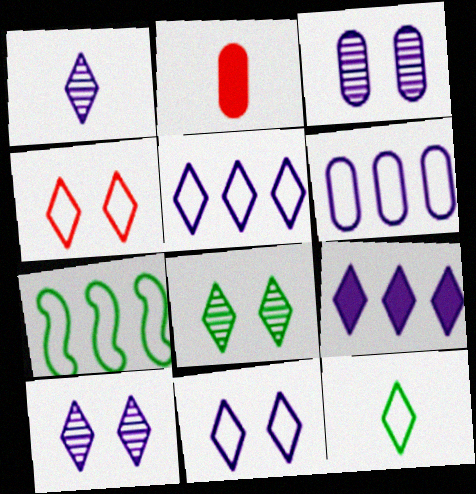[[1, 9, 11], 
[2, 7, 10], 
[4, 5, 12]]